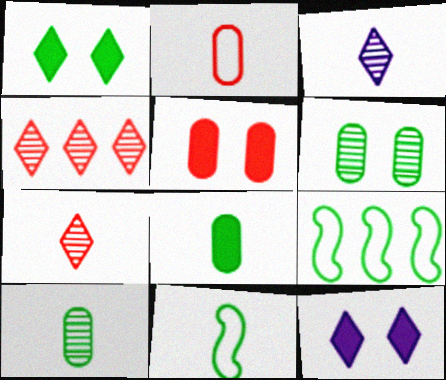[[1, 9, 10], 
[3, 5, 9]]